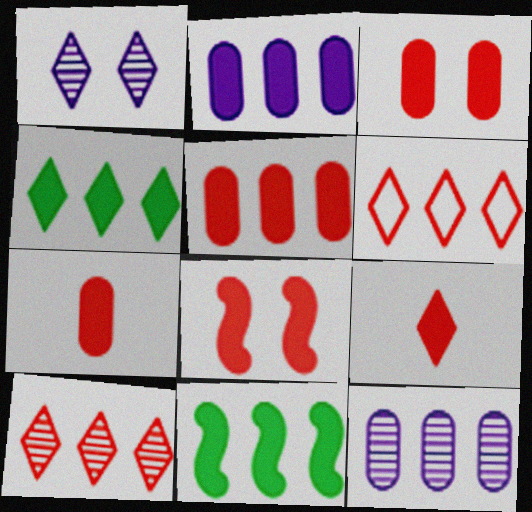[[3, 5, 7], 
[5, 8, 9], 
[6, 11, 12]]